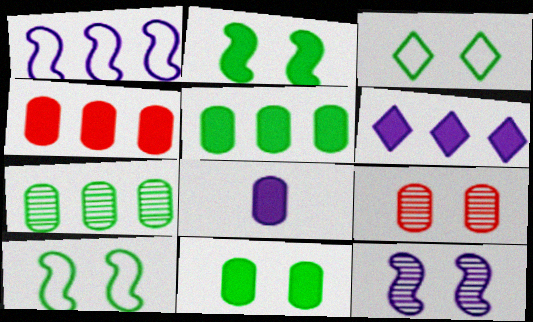[[4, 8, 11]]